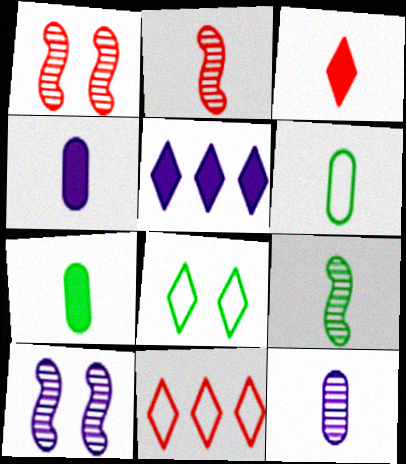[[1, 5, 6], 
[7, 10, 11]]